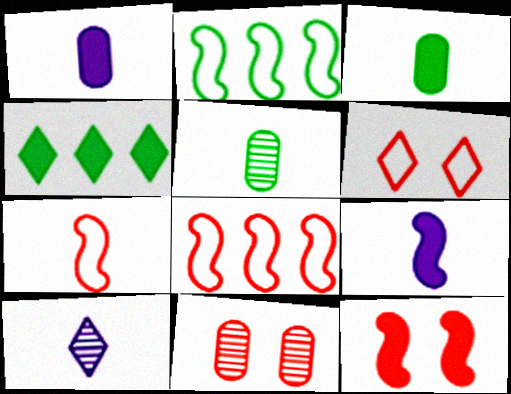[[1, 4, 12], 
[3, 7, 10], 
[4, 6, 10], 
[6, 11, 12]]